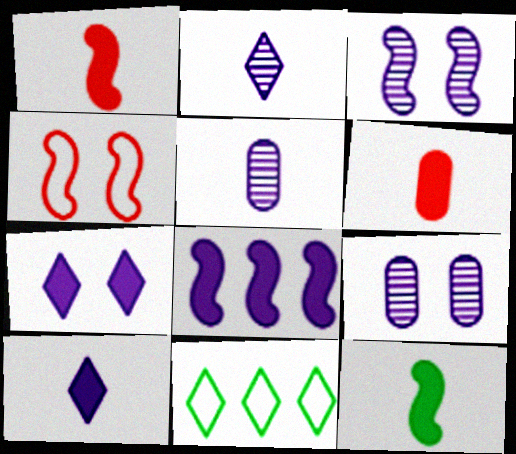[[1, 9, 11], 
[3, 6, 11], 
[6, 10, 12]]